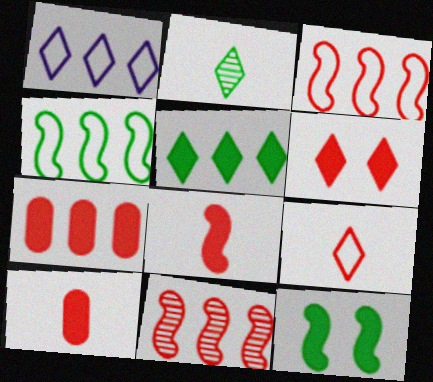[[1, 2, 6], 
[6, 7, 8]]